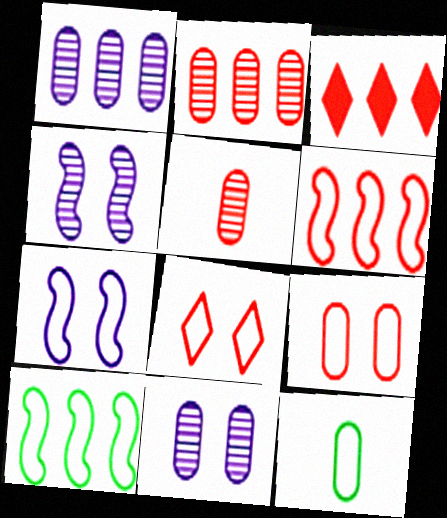[[1, 3, 10], 
[2, 3, 6], 
[3, 4, 12]]